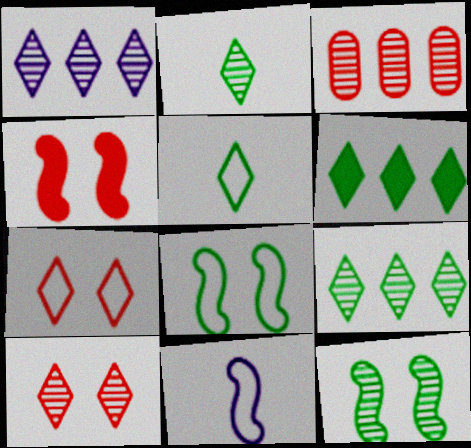[[1, 2, 10]]